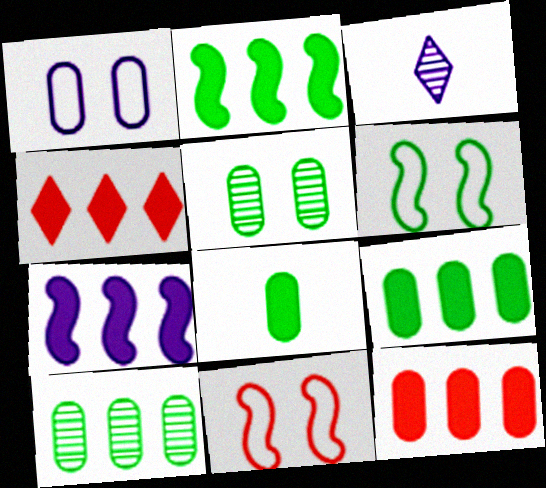[[1, 3, 7], 
[3, 6, 12], 
[3, 9, 11], 
[4, 7, 9]]